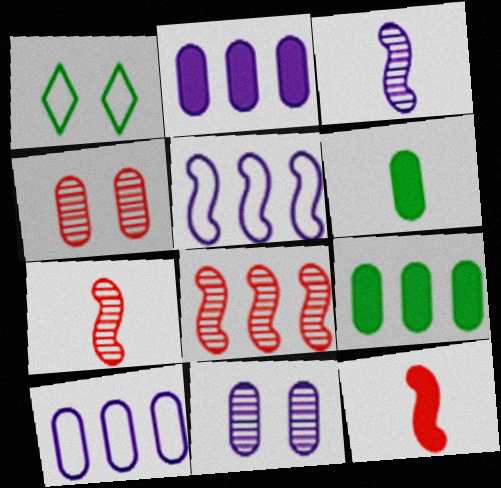[[1, 2, 7], 
[4, 6, 10]]